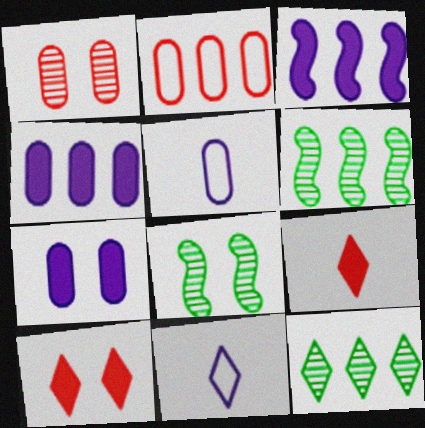[[2, 3, 12], 
[5, 6, 10], 
[10, 11, 12]]